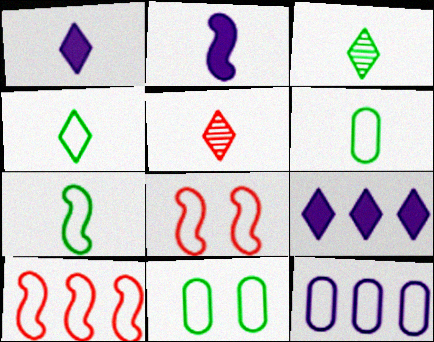[[1, 4, 5], 
[2, 5, 6], 
[4, 6, 7], 
[4, 8, 12]]